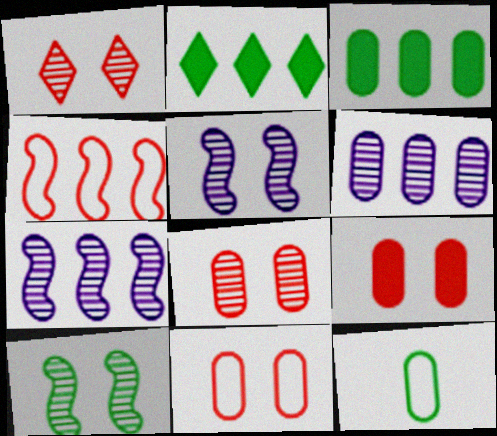[[2, 4, 6], 
[2, 10, 12], 
[6, 9, 12], 
[8, 9, 11]]